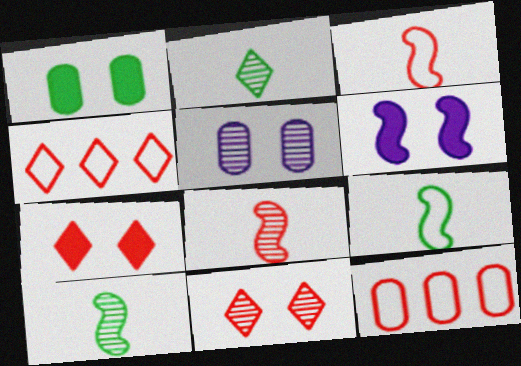[[1, 6, 7], 
[2, 6, 12], 
[7, 8, 12]]